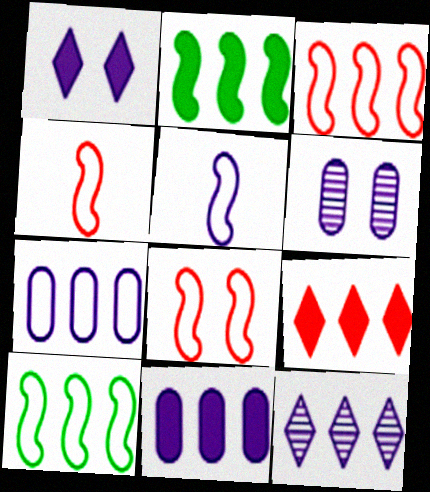[[2, 9, 11], 
[3, 4, 8], 
[5, 8, 10]]